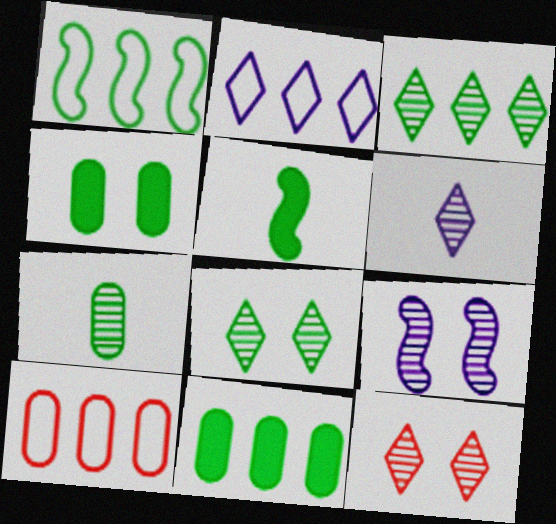[[1, 2, 10], 
[1, 3, 11], 
[3, 6, 12]]